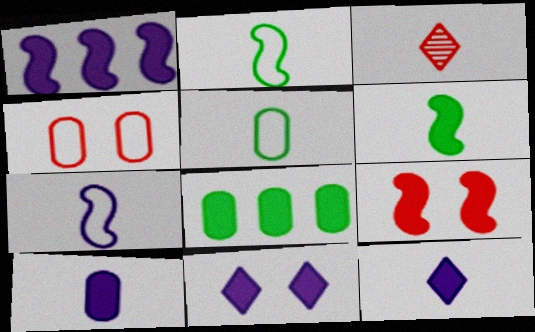[[1, 6, 9], 
[1, 10, 11], 
[2, 3, 10], 
[8, 9, 12]]